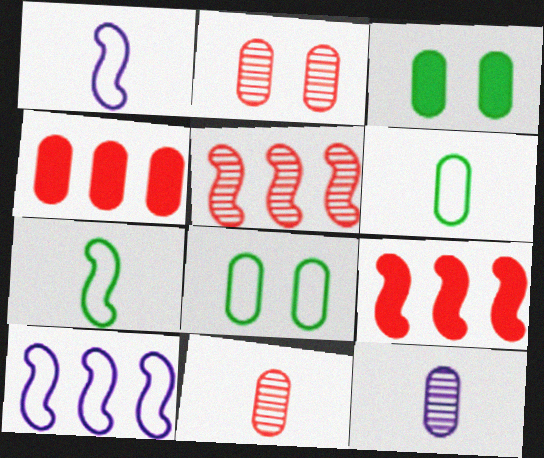[[4, 8, 12]]